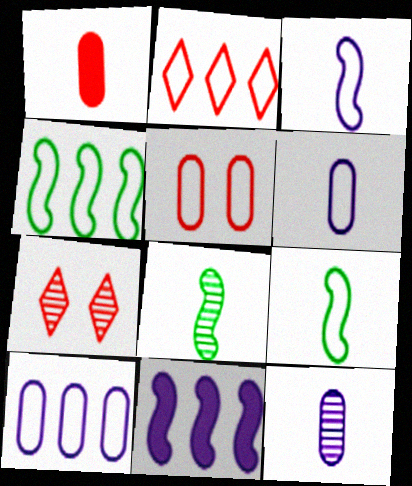[[2, 4, 10]]